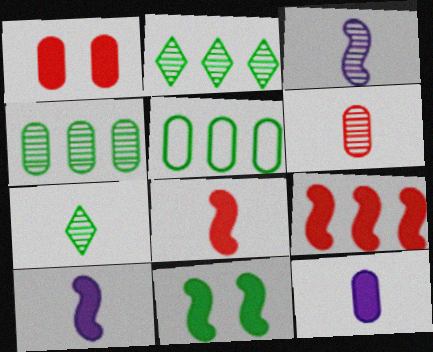[[3, 6, 7], 
[5, 7, 11], 
[9, 10, 11]]